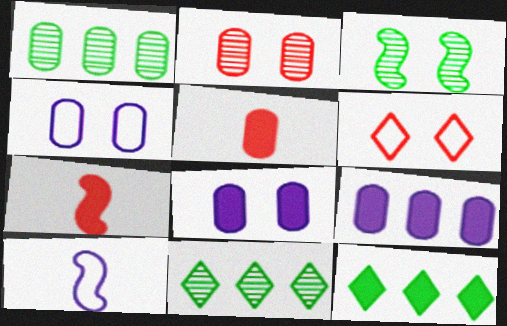[[1, 4, 5], 
[2, 10, 12], 
[3, 6, 8], 
[4, 7, 11], 
[7, 8, 12]]